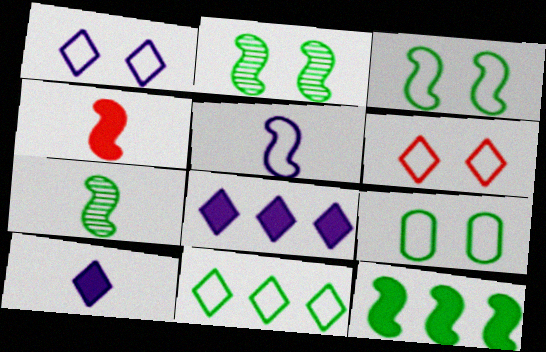[[3, 7, 12], 
[4, 5, 7]]